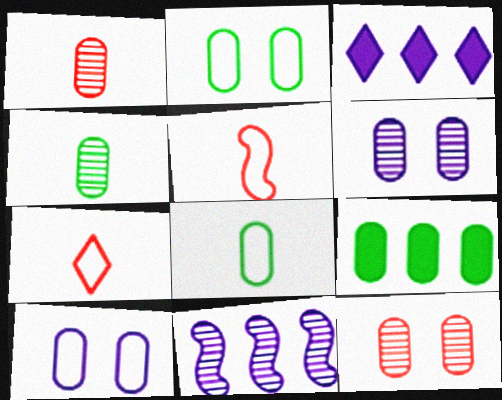[[1, 9, 10], 
[2, 4, 9]]